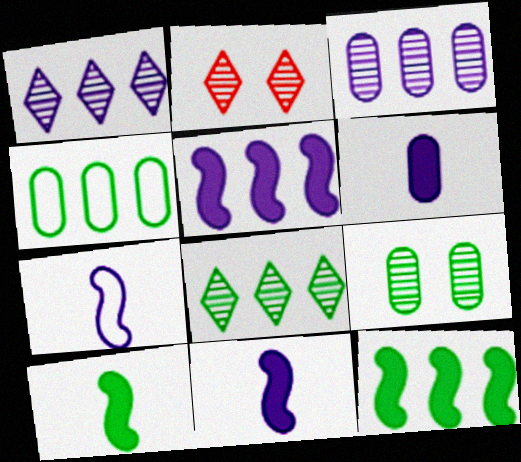[[2, 4, 11], 
[4, 8, 12]]